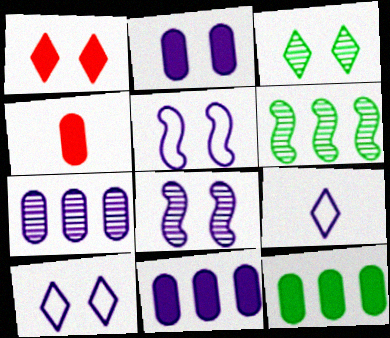[[1, 3, 10], 
[2, 4, 12], 
[2, 8, 10], 
[4, 6, 10], 
[8, 9, 11]]